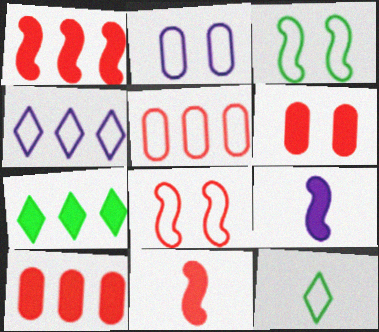[[6, 7, 9]]